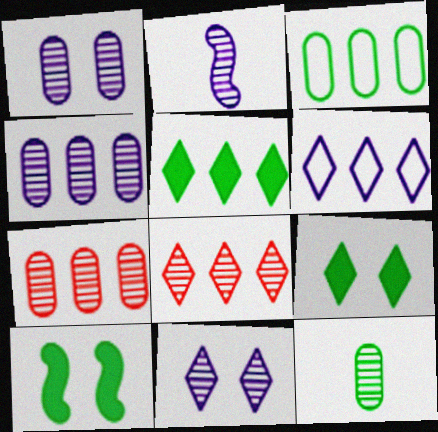[[1, 7, 12], 
[2, 4, 11], 
[5, 6, 8]]